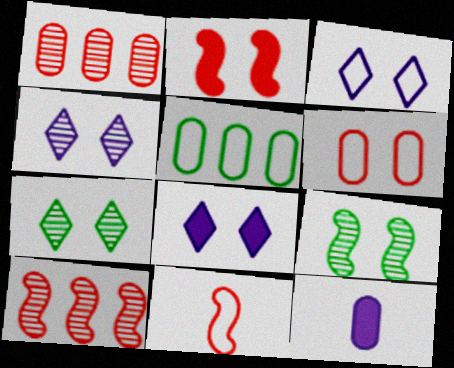[[2, 10, 11], 
[3, 4, 8], 
[3, 5, 11], 
[6, 8, 9]]